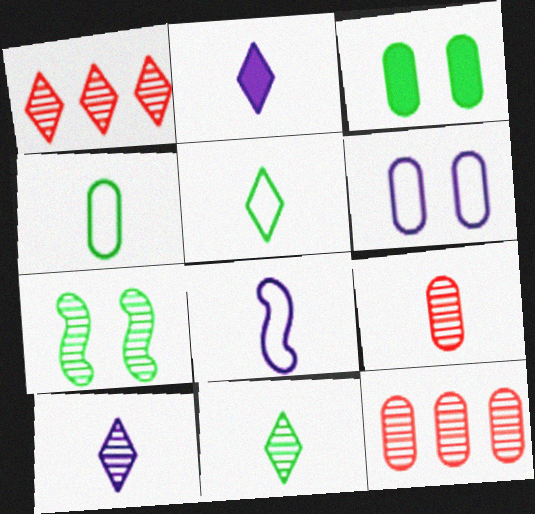[[1, 3, 8], 
[7, 10, 12]]